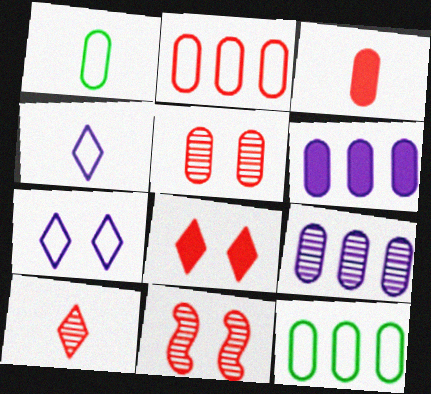[[1, 5, 6], 
[2, 3, 5]]